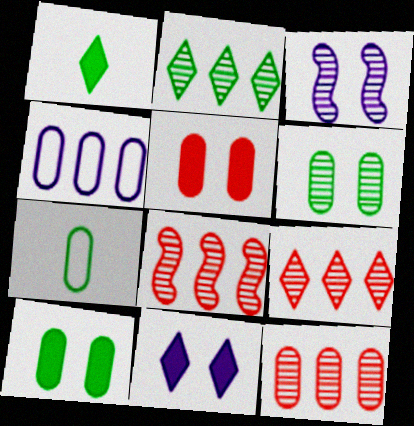[[7, 8, 11], 
[8, 9, 12]]